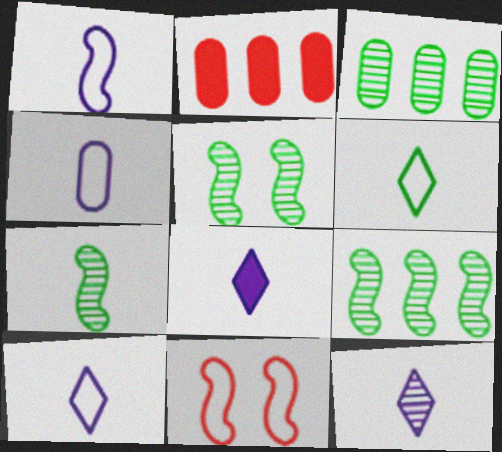[[1, 4, 10], 
[2, 5, 10], 
[3, 8, 11], 
[5, 7, 9], 
[8, 10, 12]]